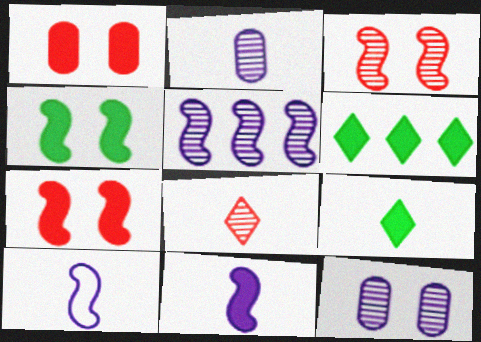[[1, 6, 11]]